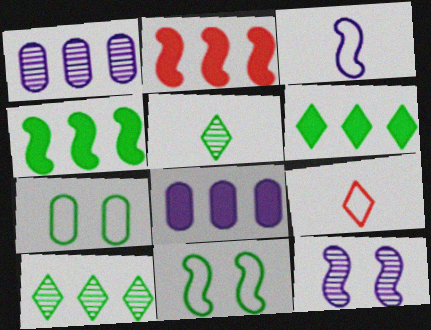[[2, 6, 8], 
[4, 5, 7]]